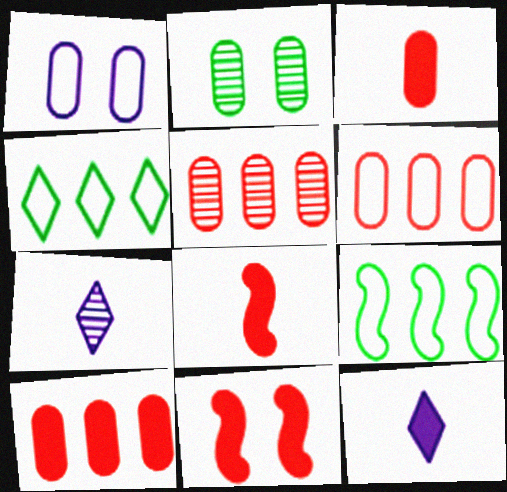[[5, 6, 10]]